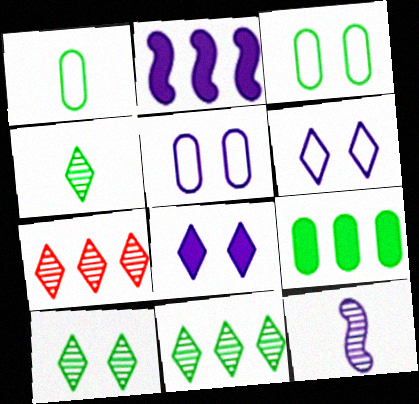[[4, 10, 11]]